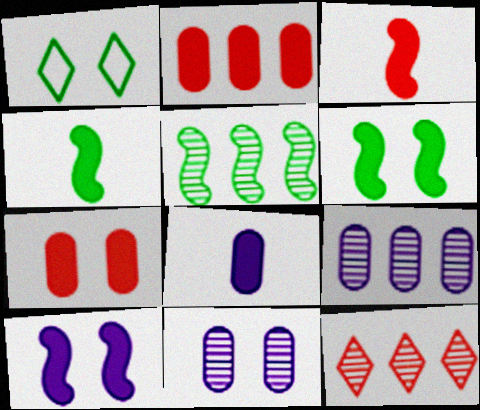[[1, 3, 9], 
[5, 9, 12]]